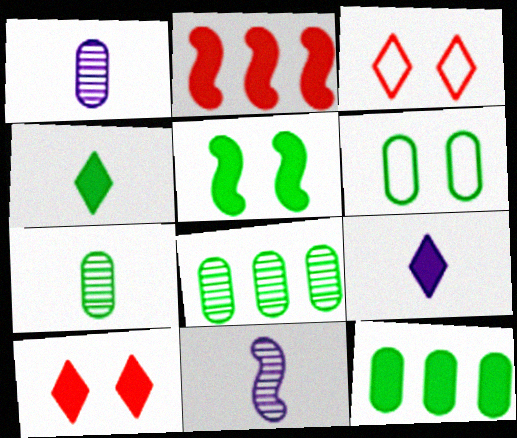[[3, 11, 12], 
[4, 5, 12], 
[6, 7, 12]]